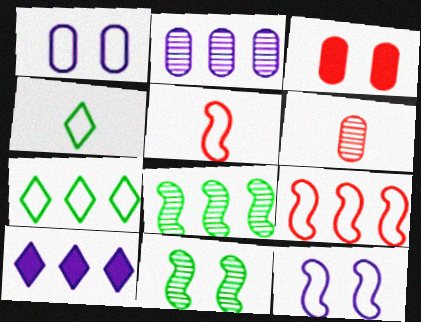[[1, 4, 9], 
[1, 5, 7]]